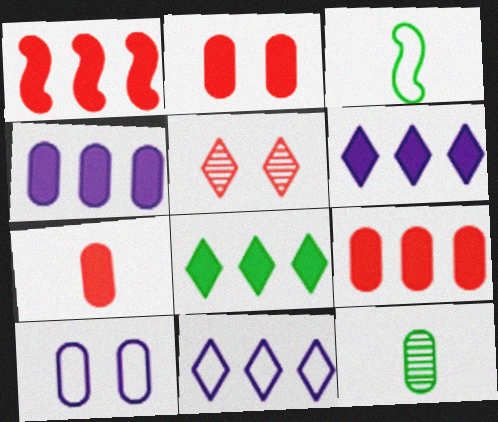[[1, 4, 8], 
[2, 7, 9], 
[3, 4, 5], 
[9, 10, 12]]